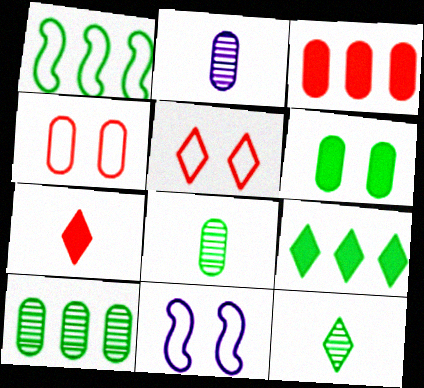[[1, 6, 12], 
[1, 9, 10], 
[3, 11, 12], 
[7, 10, 11]]